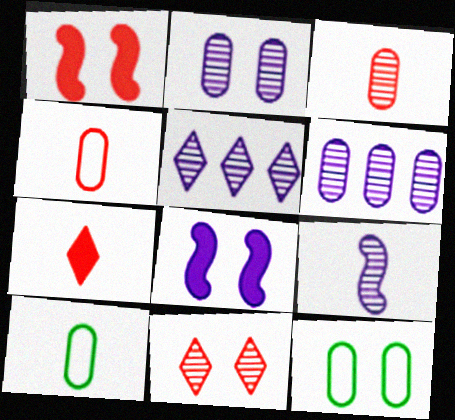[[1, 5, 10], 
[2, 5, 9], 
[7, 9, 10], 
[8, 11, 12]]